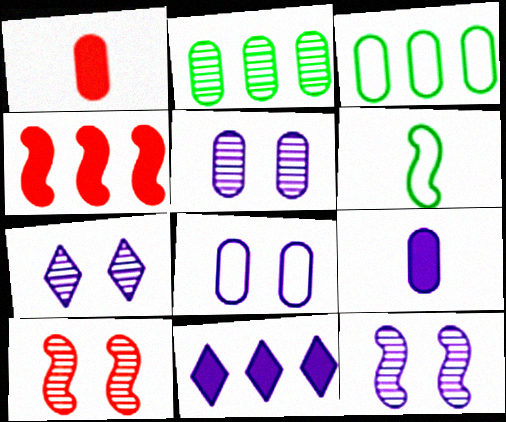[[1, 2, 8], 
[1, 3, 5], 
[4, 6, 12], 
[5, 7, 12]]